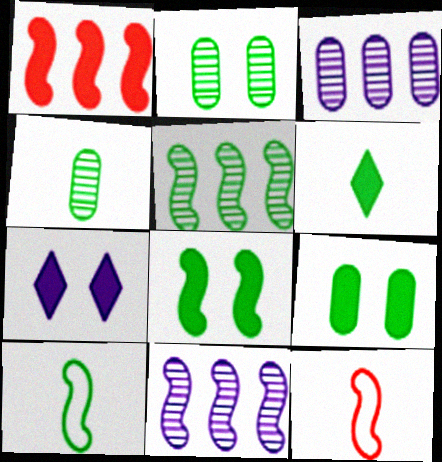[[4, 6, 10], 
[5, 8, 10], 
[8, 11, 12]]